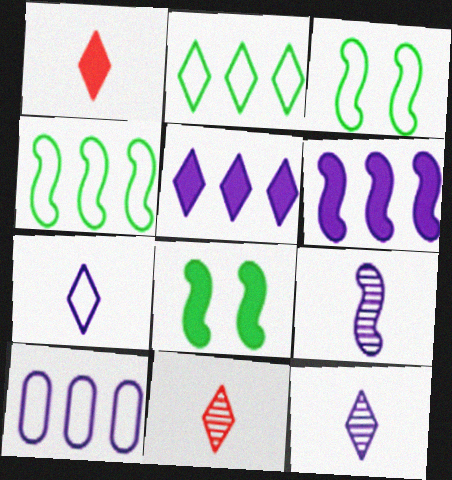[[8, 10, 11]]